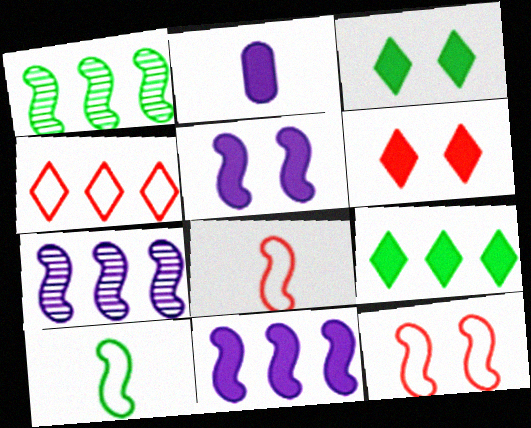[[1, 5, 8]]